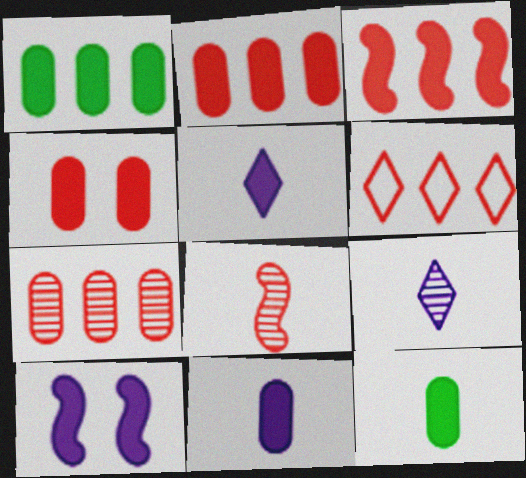[[1, 4, 11], 
[3, 6, 7], 
[4, 6, 8]]